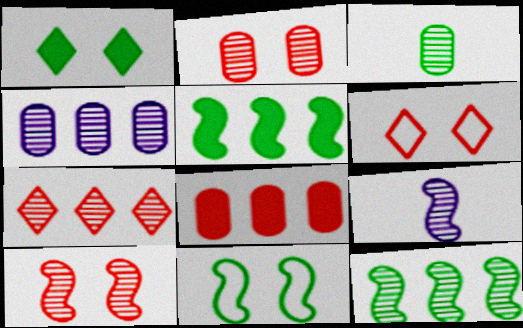[[2, 3, 4], 
[4, 7, 12], 
[9, 10, 12]]